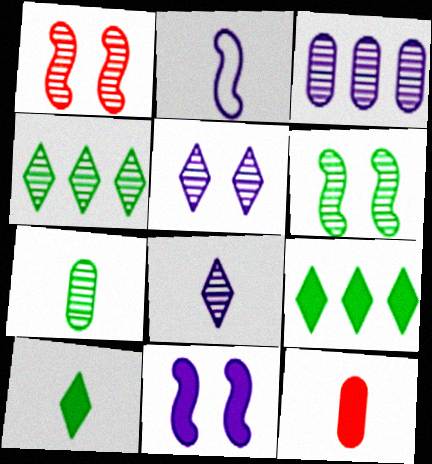[[4, 6, 7], 
[9, 11, 12]]